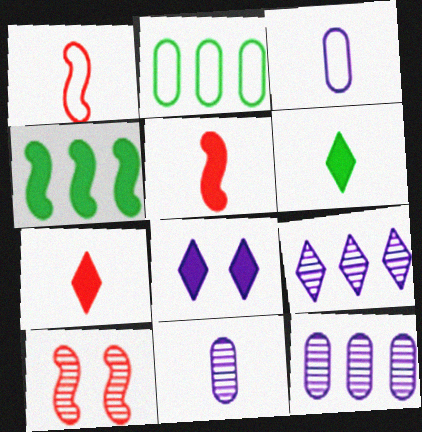[[1, 6, 11]]